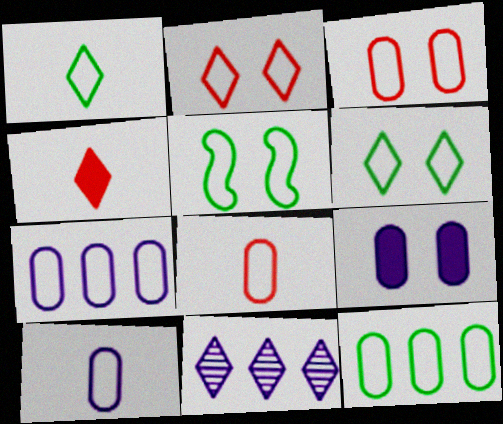[[1, 5, 12], 
[3, 10, 12], 
[4, 6, 11]]